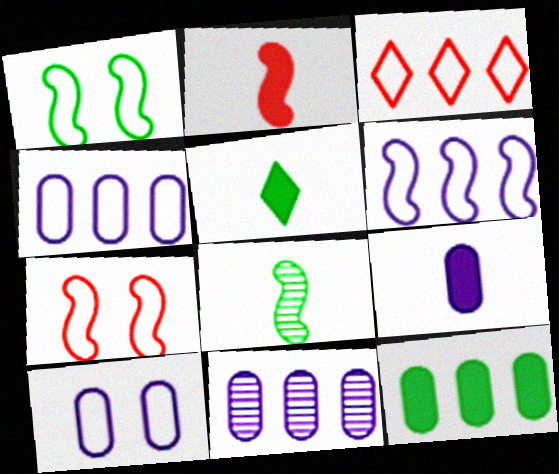[[2, 5, 9], 
[5, 7, 11], 
[9, 10, 11]]